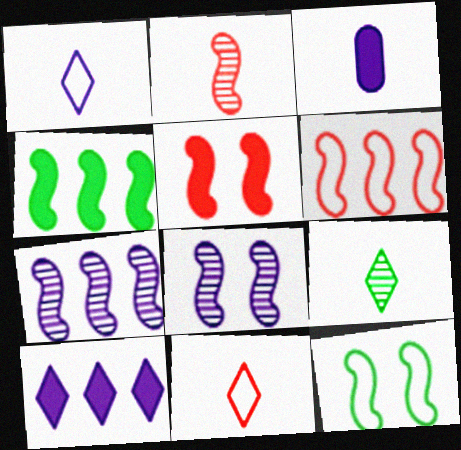[[2, 5, 6], 
[4, 6, 7], 
[5, 8, 12]]